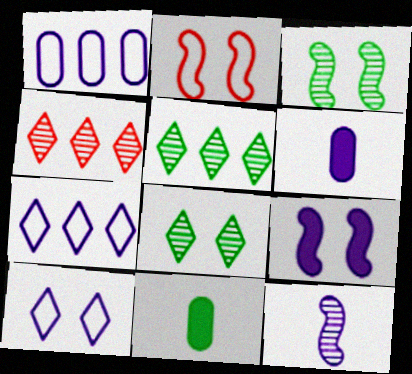[[2, 3, 9], 
[2, 5, 6]]